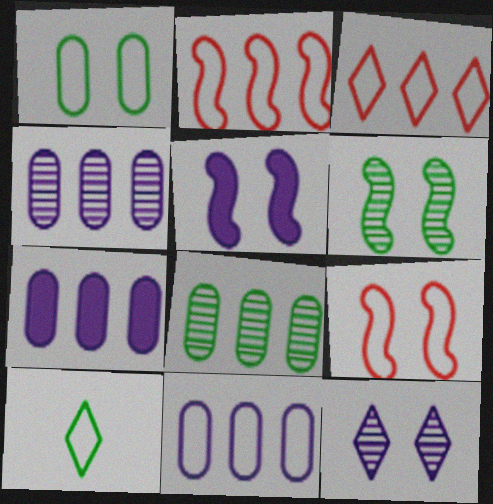[[4, 7, 11], 
[5, 6, 9], 
[9, 10, 11]]